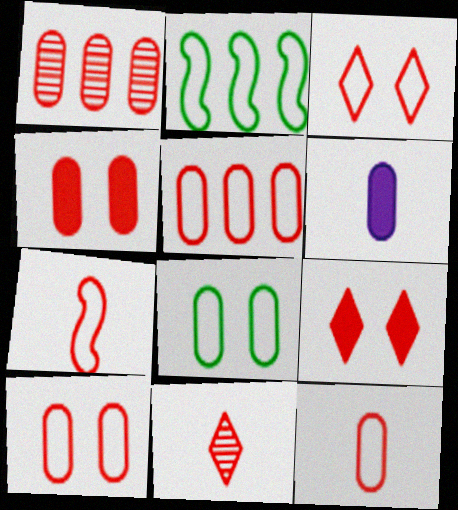[[1, 4, 12], 
[1, 6, 8], 
[1, 7, 9], 
[3, 5, 7], 
[5, 10, 12]]